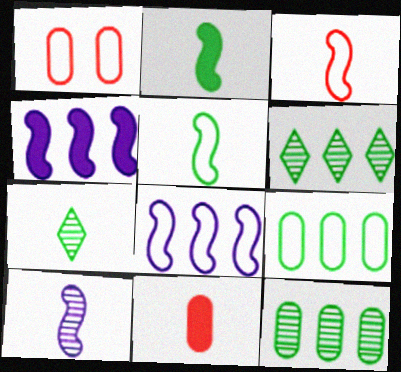[[1, 4, 7], 
[2, 3, 10]]